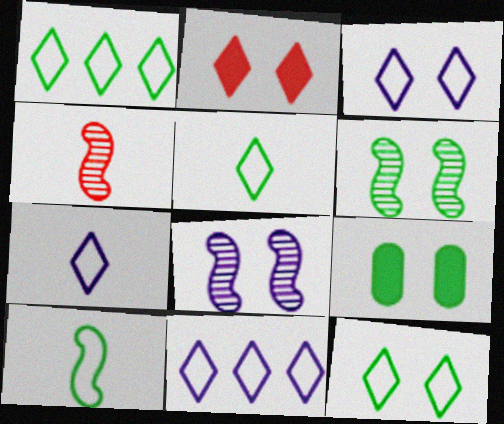[[1, 5, 12], 
[3, 7, 11], 
[4, 9, 11], 
[6, 9, 12]]